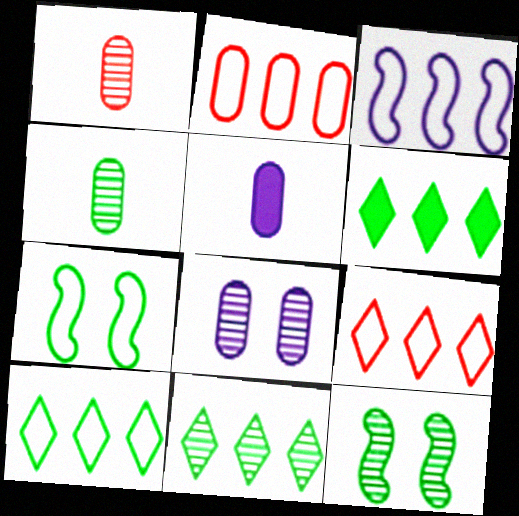[[2, 3, 10], 
[4, 6, 7], 
[4, 11, 12], 
[5, 9, 12], 
[6, 10, 11]]